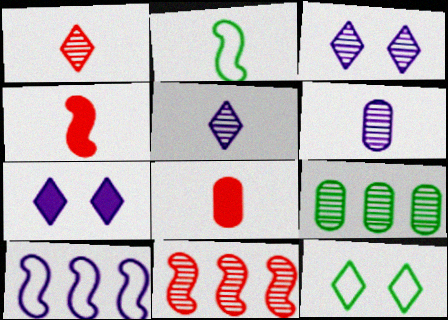[[2, 5, 8], 
[6, 7, 10]]